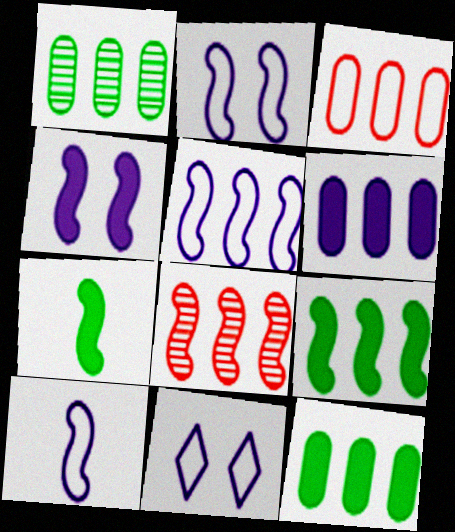[[1, 3, 6], 
[2, 5, 10], 
[2, 7, 8], 
[5, 8, 9]]